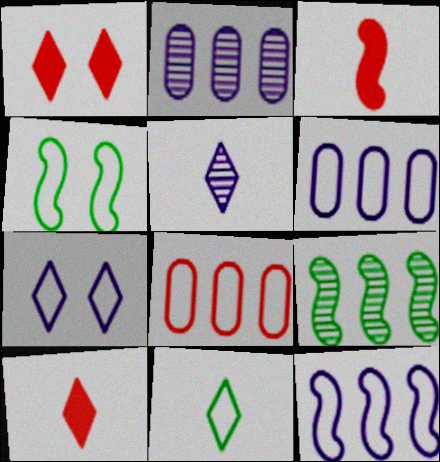[[2, 4, 10], 
[5, 10, 11]]